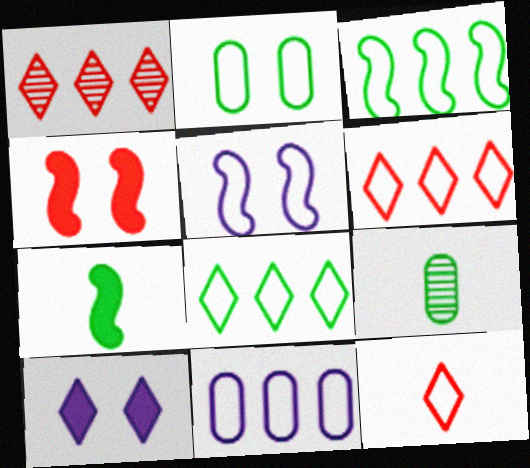[[3, 6, 11]]